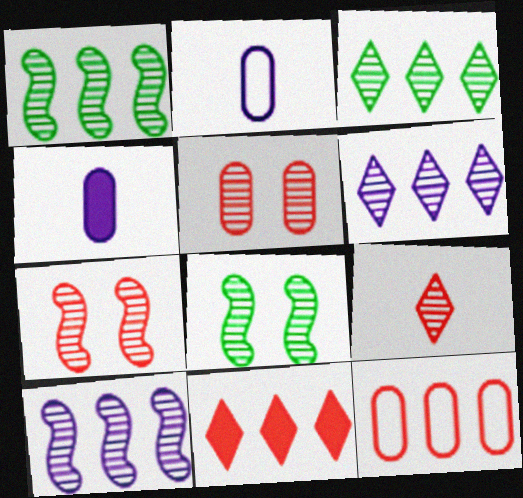[[2, 8, 11]]